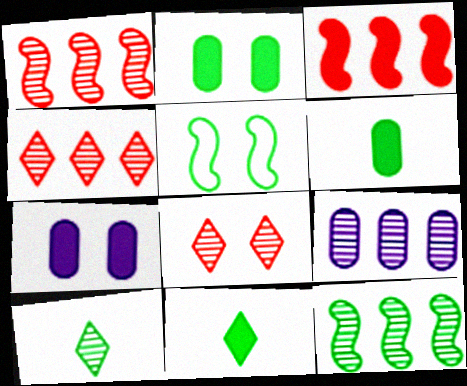[[3, 7, 11], 
[4, 9, 12], 
[5, 7, 8]]